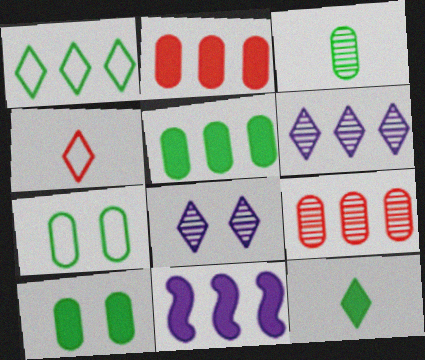[[1, 9, 11], 
[3, 5, 7]]